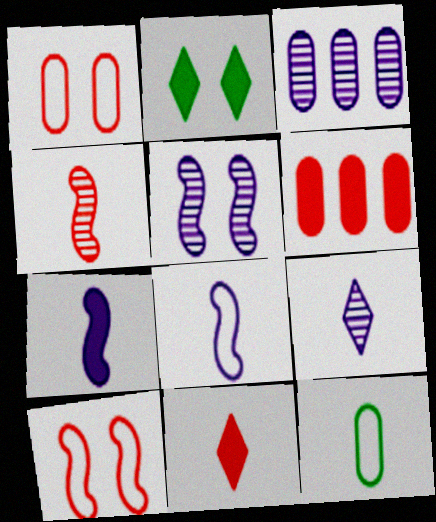[[1, 2, 5], 
[2, 6, 7], 
[3, 5, 9]]